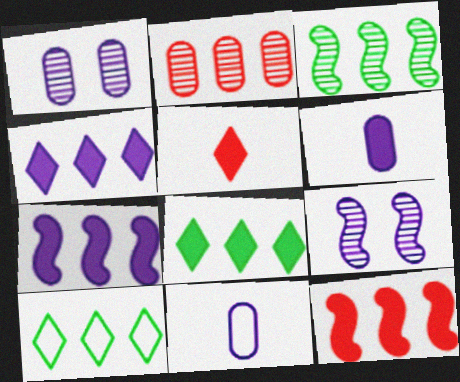[[2, 7, 10], 
[4, 9, 11]]